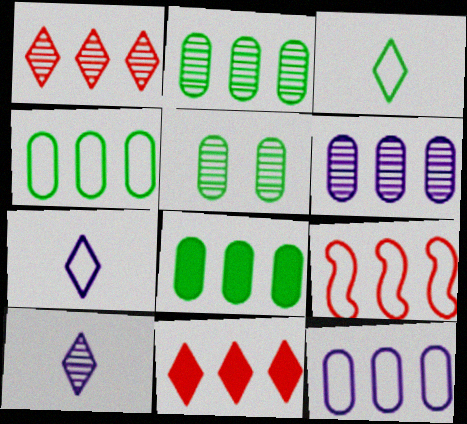[[2, 4, 8]]